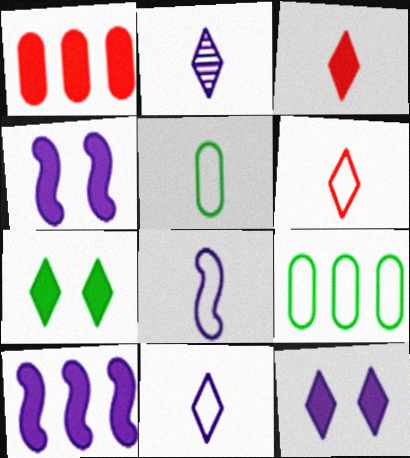[[5, 6, 8]]